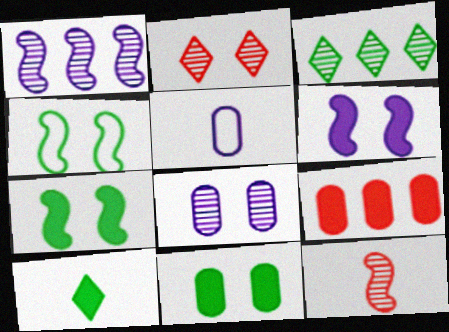[[3, 8, 12], 
[5, 10, 12], 
[6, 9, 10]]